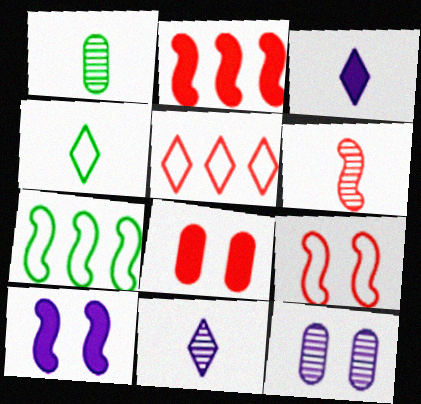[[1, 5, 10], 
[1, 6, 11], 
[2, 4, 12], 
[2, 6, 9], 
[5, 6, 8], 
[6, 7, 10], 
[7, 8, 11]]